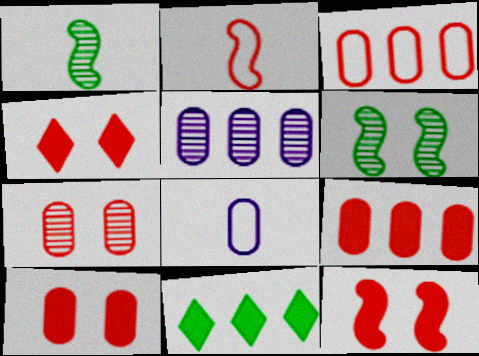[[4, 10, 12]]